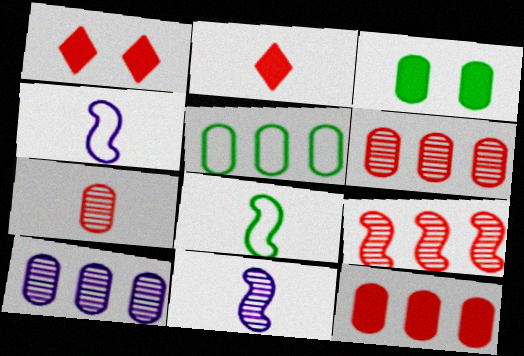[[1, 5, 11], 
[1, 8, 10], 
[5, 10, 12]]